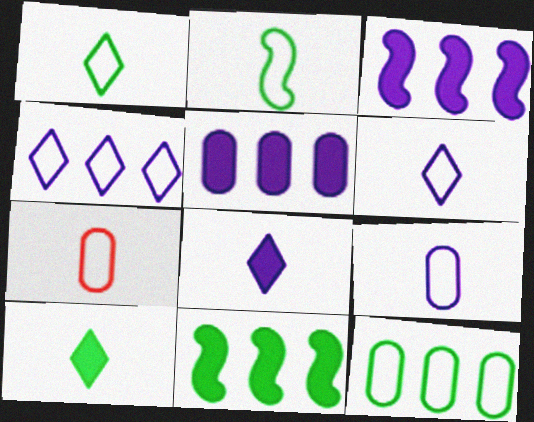[[2, 6, 7]]